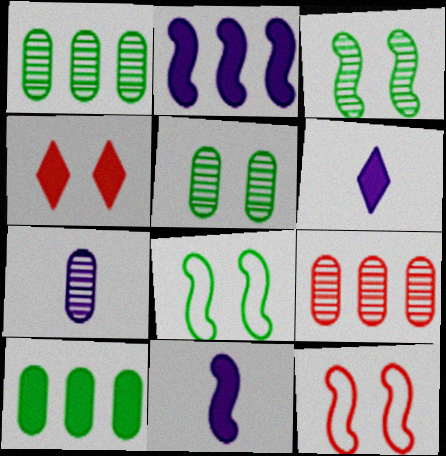[[1, 6, 12], 
[4, 10, 11], 
[5, 7, 9], 
[6, 8, 9]]